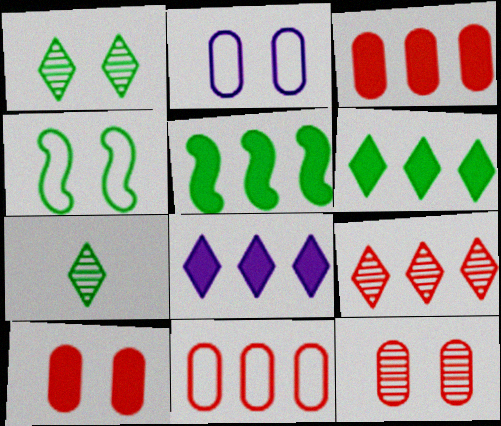[[3, 5, 8]]